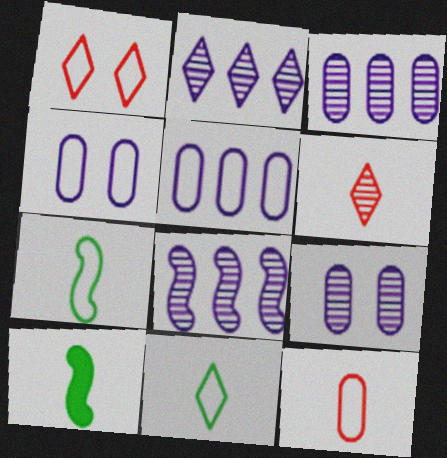[[1, 3, 10], 
[1, 5, 7], 
[2, 3, 8]]